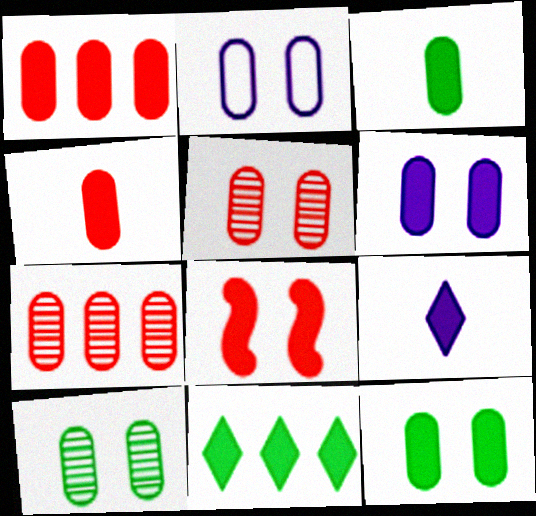[[1, 3, 6], 
[2, 3, 7], 
[2, 5, 12]]